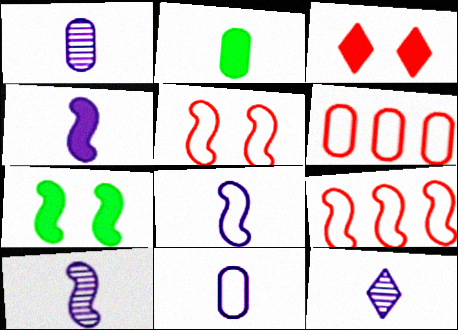[[1, 10, 12], 
[4, 8, 10], 
[4, 11, 12], 
[6, 7, 12], 
[7, 9, 10]]